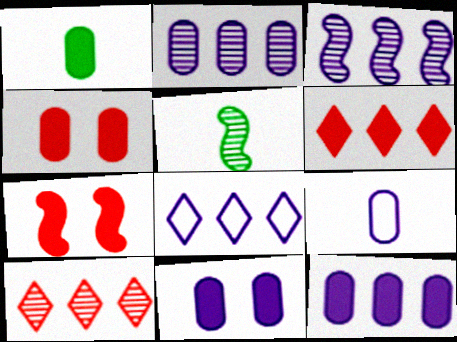[[1, 4, 12], 
[2, 9, 11], 
[3, 8, 12], 
[4, 5, 8]]